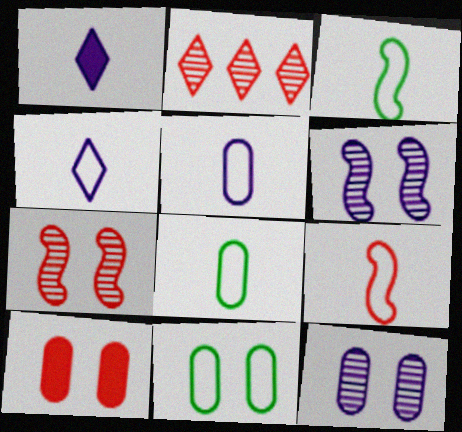[[2, 9, 10], 
[4, 8, 9], 
[10, 11, 12]]